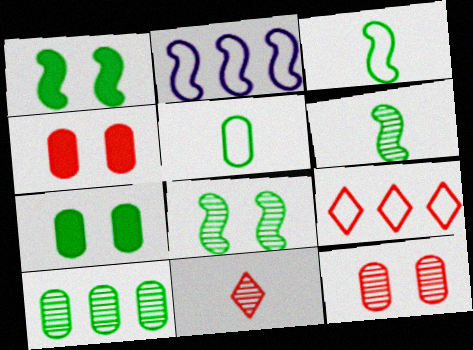[[2, 7, 11], 
[5, 7, 10]]